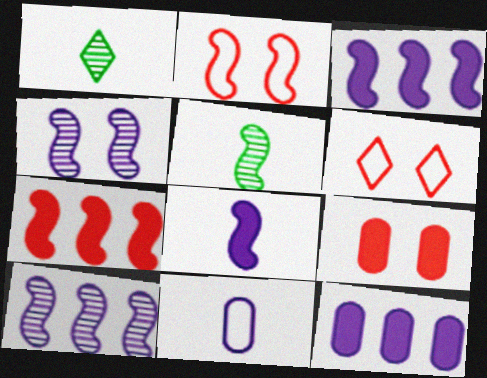[[1, 2, 12], 
[2, 3, 5], 
[5, 6, 12]]